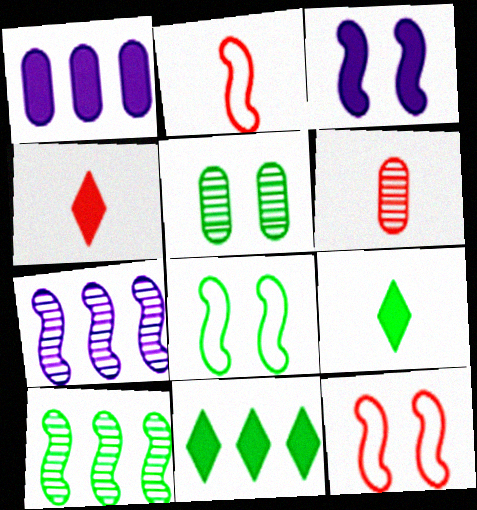[[2, 3, 10], 
[2, 4, 6]]